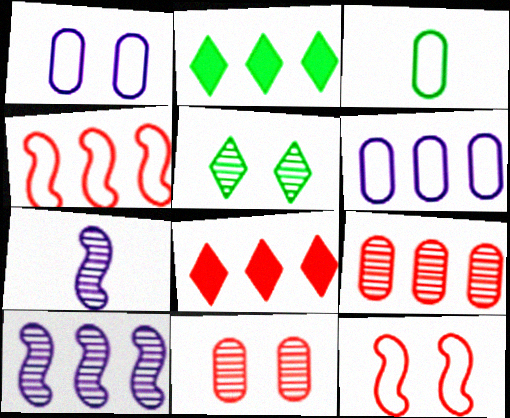[[4, 8, 9], 
[5, 7, 9]]